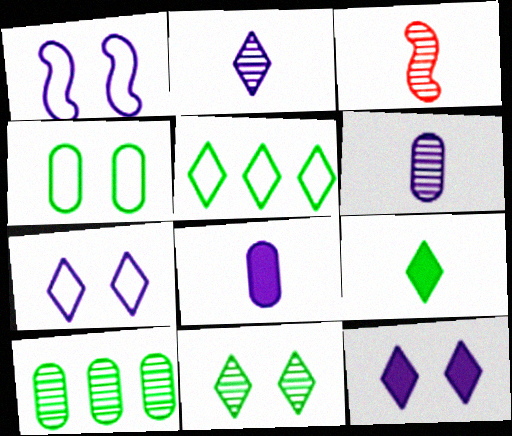[[5, 9, 11]]